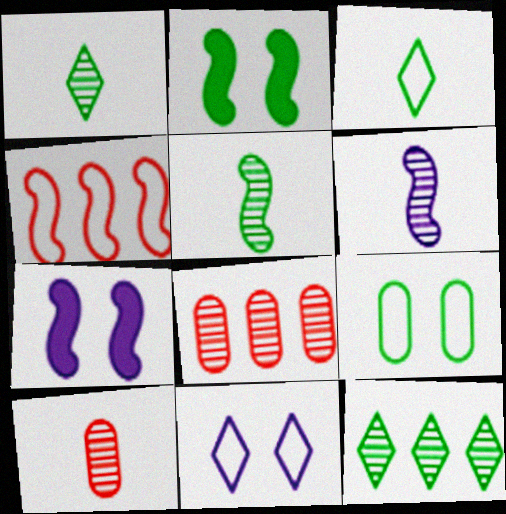[[1, 6, 10], 
[2, 4, 6], 
[3, 7, 8], 
[4, 5, 7]]